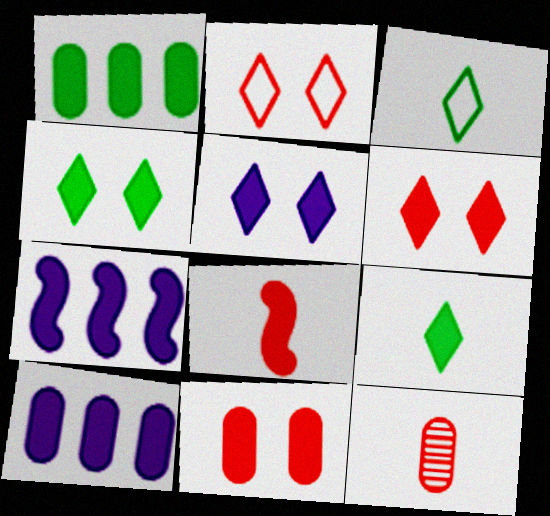[[1, 5, 8], 
[4, 5, 6], 
[4, 8, 10], 
[7, 9, 11]]